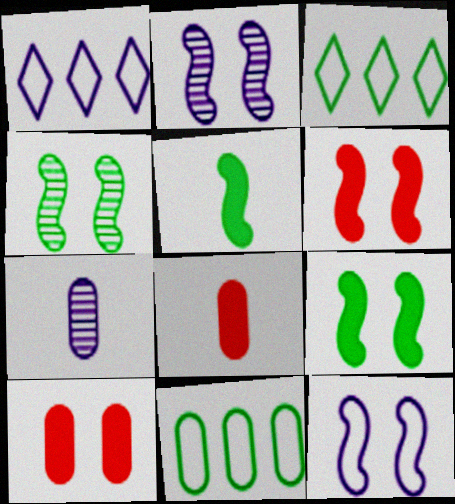[[1, 4, 8], 
[2, 3, 8], 
[3, 6, 7], 
[4, 6, 12], 
[7, 10, 11]]